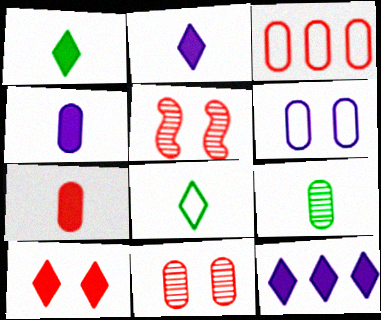[[1, 10, 12], 
[3, 7, 11]]